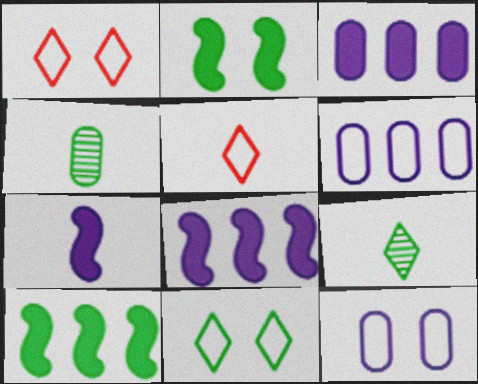[[1, 4, 8], 
[4, 5, 7], 
[4, 10, 11]]